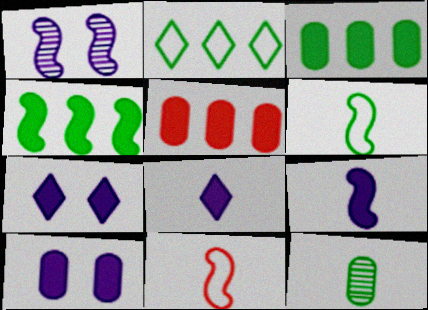[[1, 4, 11], 
[8, 11, 12]]